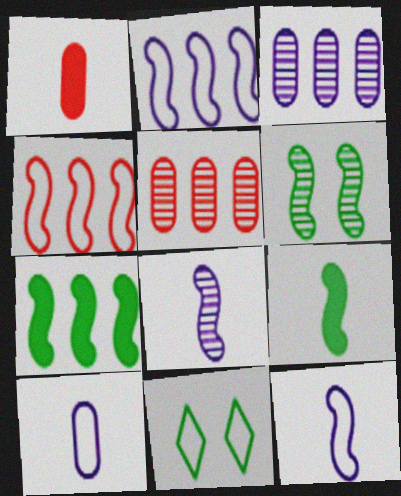[[4, 10, 11]]